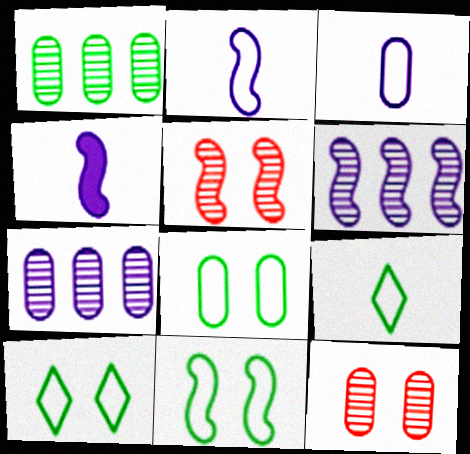[[8, 10, 11]]